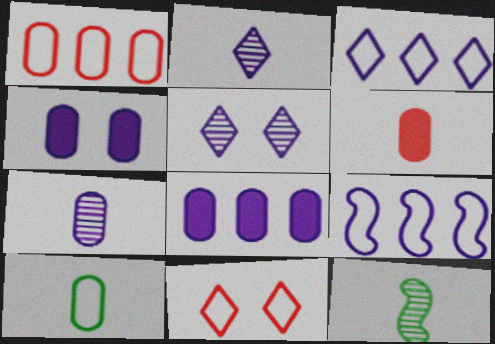[[2, 4, 9], 
[6, 7, 10], 
[8, 11, 12], 
[9, 10, 11]]